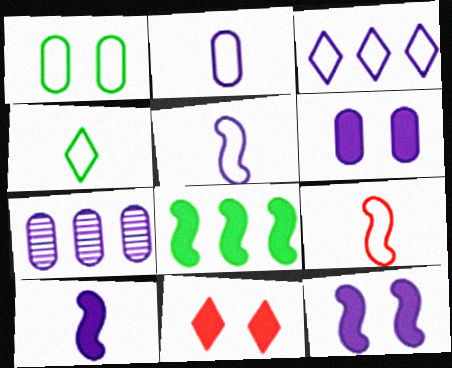[[1, 3, 9], 
[2, 4, 9], 
[2, 6, 7]]